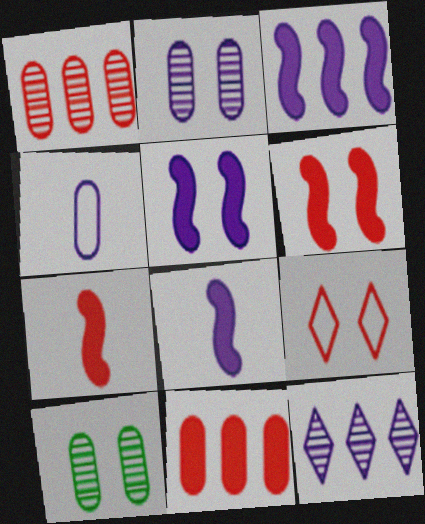[[1, 7, 9], 
[3, 5, 8], 
[4, 5, 12], 
[4, 10, 11], 
[5, 9, 10]]